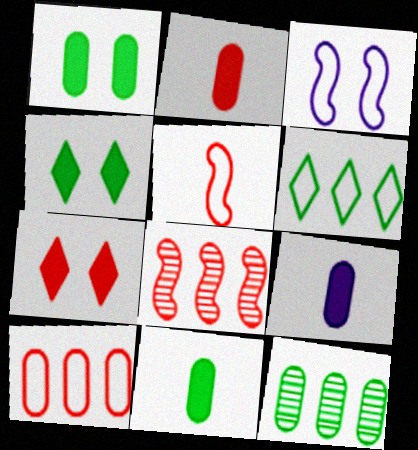[[2, 9, 11]]